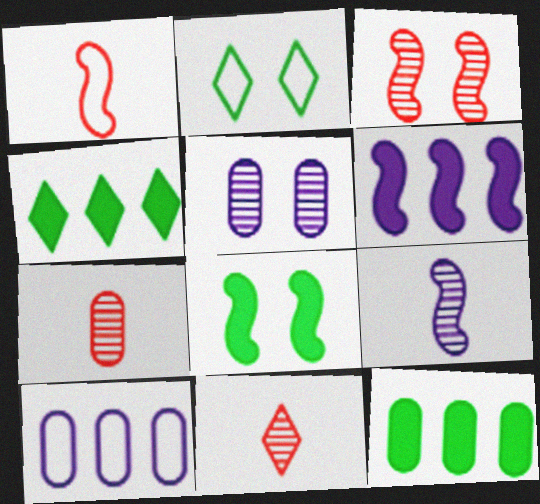[[1, 2, 10], 
[1, 4, 5], 
[2, 6, 7], 
[8, 10, 11]]